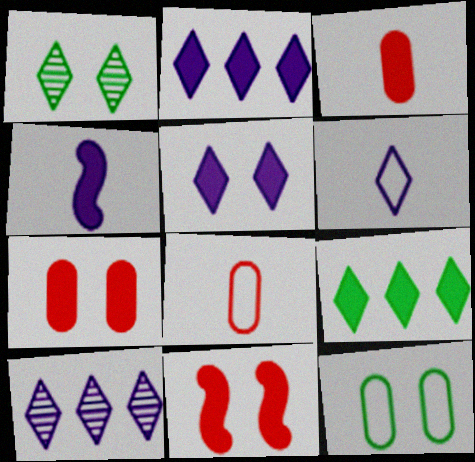[[4, 7, 9], 
[5, 6, 10]]